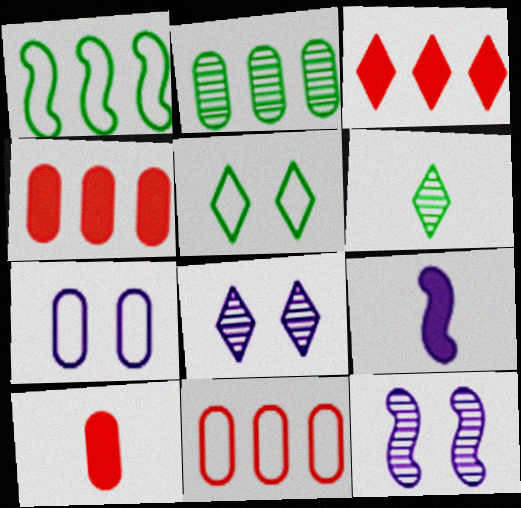[[1, 8, 10], 
[2, 7, 10]]